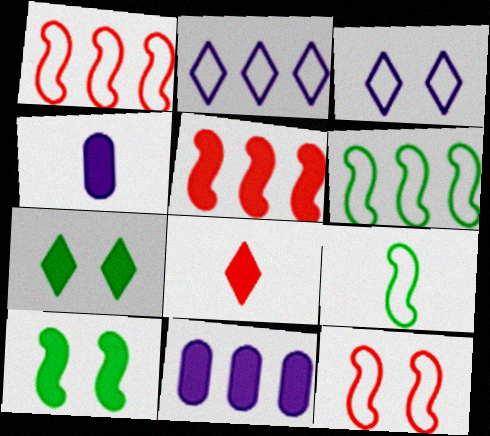[[4, 5, 7], 
[8, 10, 11]]